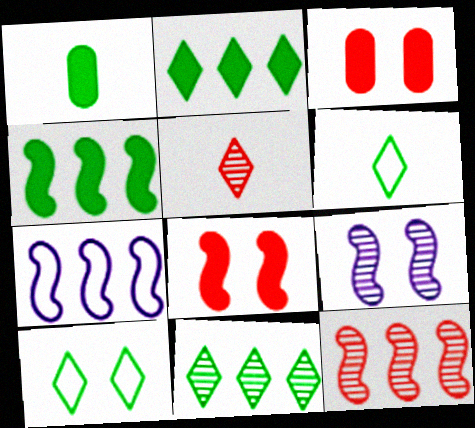[[3, 9, 10], 
[4, 7, 12]]